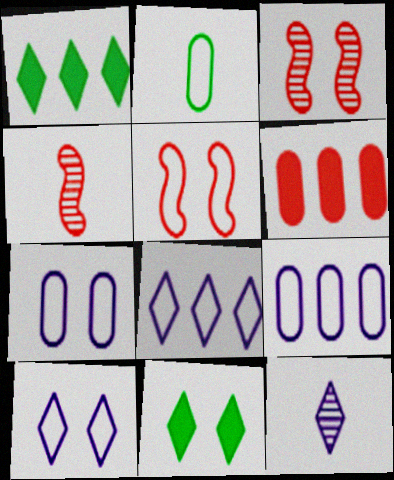[[1, 4, 7], 
[2, 5, 8], 
[3, 7, 11], 
[4, 9, 11]]